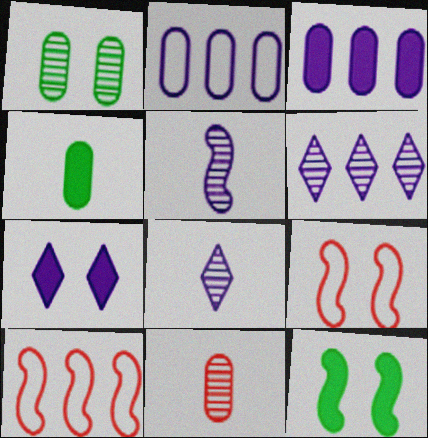[[1, 7, 9], 
[2, 5, 7], 
[4, 6, 9], 
[5, 10, 12]]